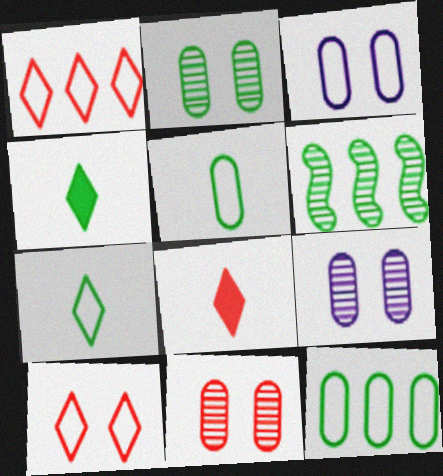[[2, 9, 11], 
[3, 6, 8]]